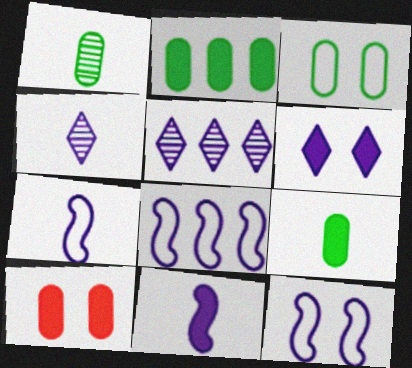[[1, 2, 3], 
[7, 8, 12]]